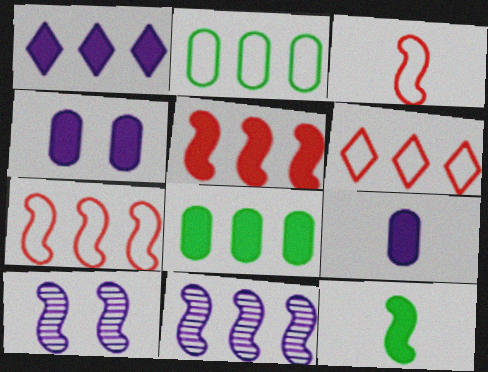[[1, 5, 8], 
[6, 8, 11], 
[7, 10, 12]]